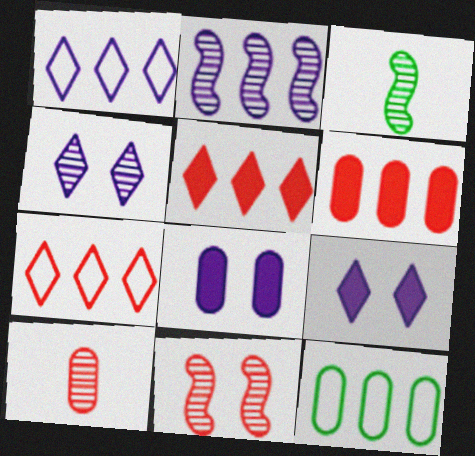[[2, 3, 11], 
[2, 5, 12], 
[3, 7, 8], 
[8, 10, 12]]